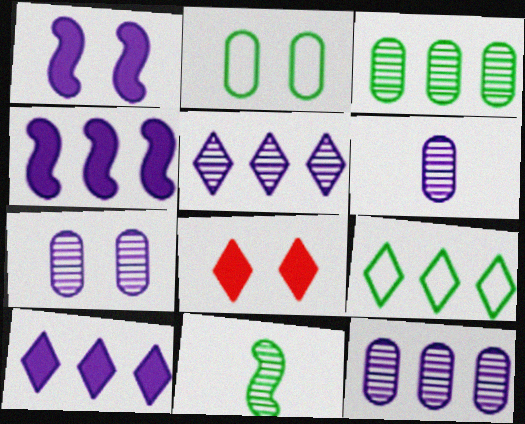[[6, 7, 12]]